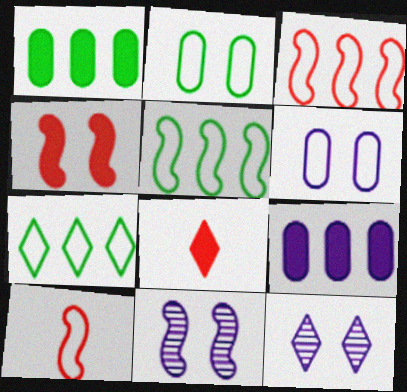[[1, 10, 12], 
[2, 4, 12], 
[6, 7, 10], 
[7, 8, 12]]